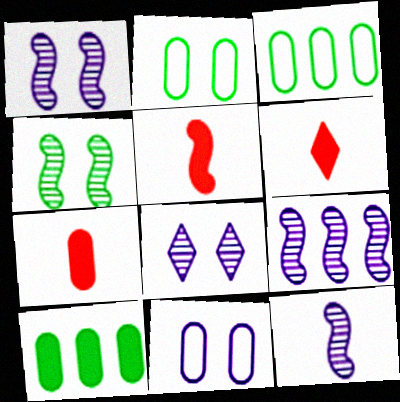[[1, 3, 6], 
[1, 9, 12], 
[2, 6, 9], 
[3, 5, 8], 
[5, 6, 7]]